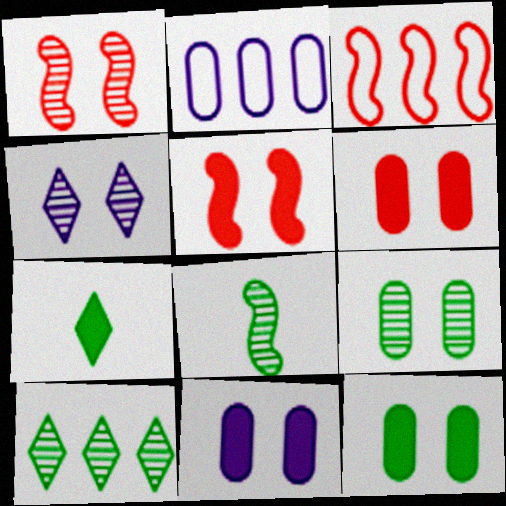[[1, 2, 7], 
[1, 4, 9], 
[6, 11, 12], 
[8, 9, 10]]